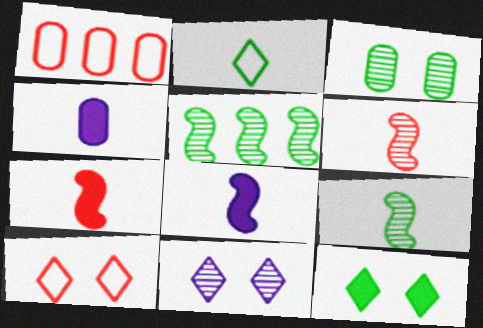[[1, 3, 4], 
[2, 4, 6], 
[4, 5, 10], 
[10, 11, 12]]